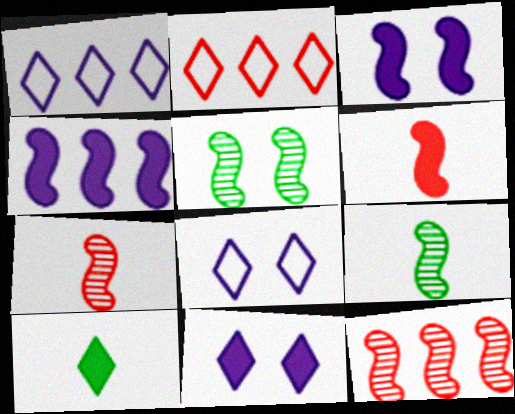[]